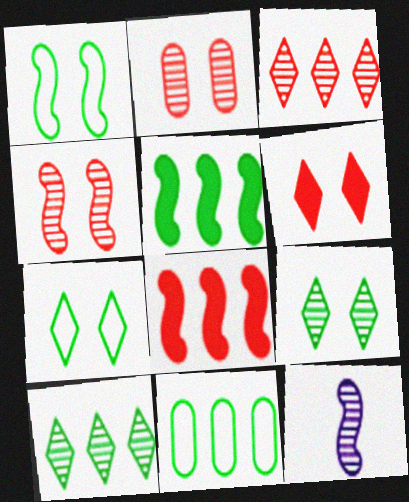[[1, 8, 12], 
[2, 10, 12], 
[5, 10, 11], 
[6, 11, 12]]